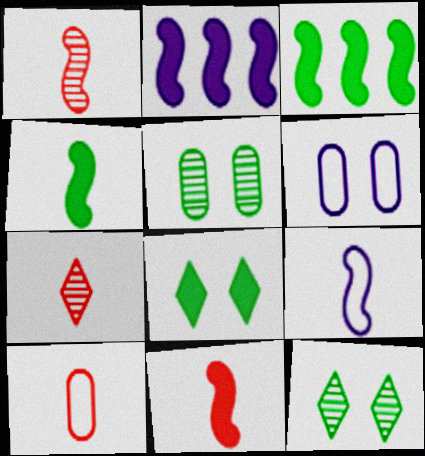[[1, 4, 9], 
[2, 10, 12], 
[3, 6, 7], 
[7, 10, 11]]